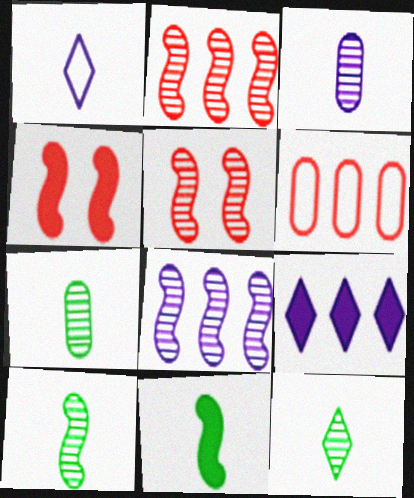[[5, 8, 10], 
[7, 10, 12]]